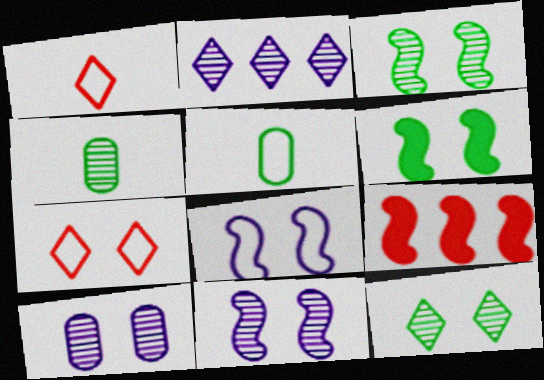[[6, 7, 10]]